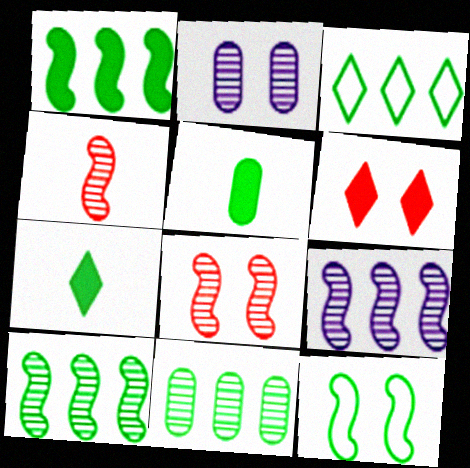[[1, 3, 11], 
[2, 6, 12], 
[7, 11, 12]]